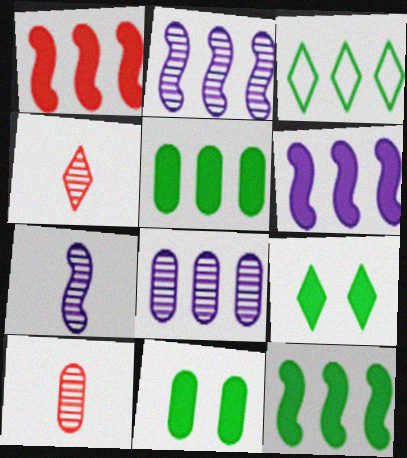[[1, 3, 8], 
[1, 6, 12]]